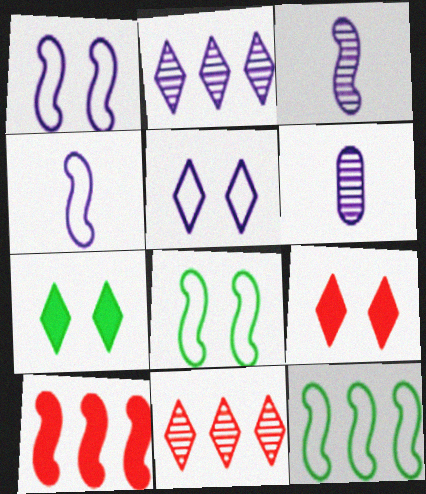[[3, 8, 10], 
[6, 9, 12]]